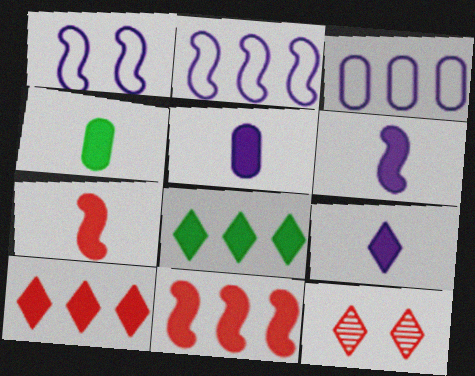[[2, 4, 12], 
[4, 7, 9], 
[5, 6, 9]]